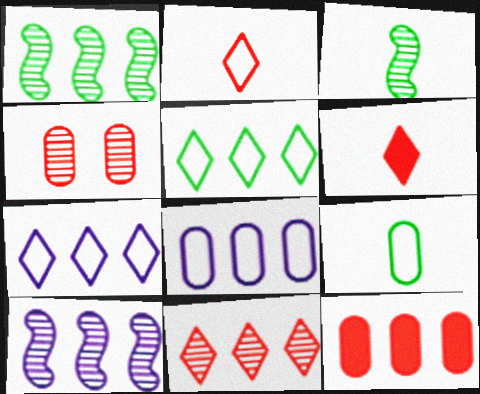[[1, 7, 12], 
[5, 10, 12]]